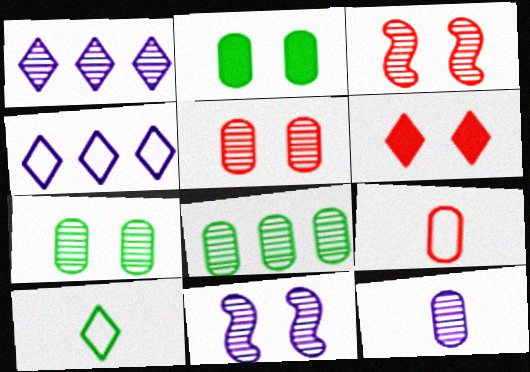[[1, 6, 10], 
[1, 11, 12], 
[5, 8, 12]]